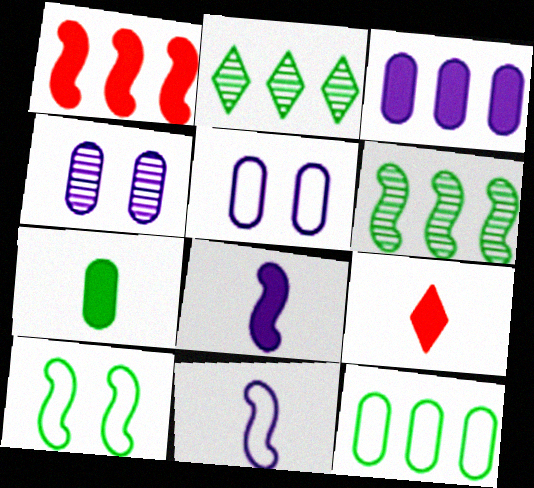[[2, 7, 10], 
[5, 6, 9], 
[7, 8, 9]]